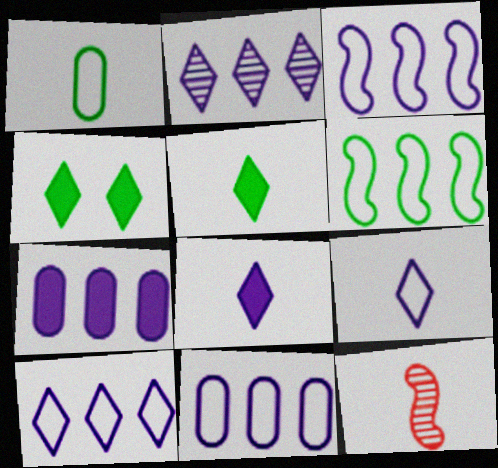[[1, 8, 12], 
[2, 3, 7], 
[3, 10, 11], 
[4, 11, 12]]